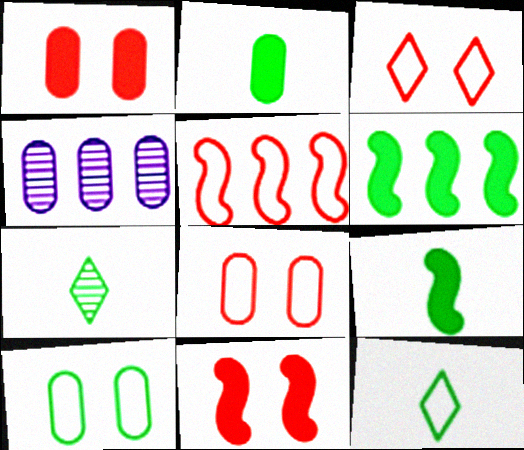[[2, 4, 8], 
[3, 4, 9], 
[4, 11, 12], 
[6, 7, 10]]